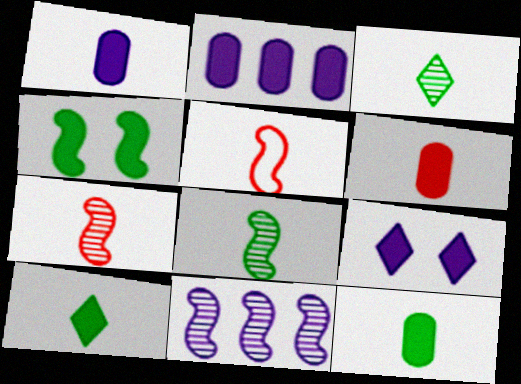[[1, 3, 5], 
[1, 6, 12], 
[4, 5, 11]]